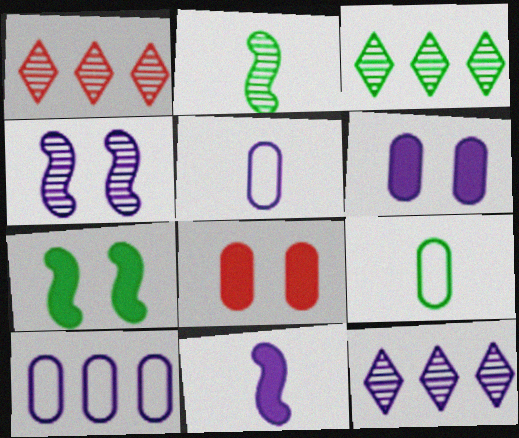[[1, 3, 12], 
[1, 5, 7], 
[3, 7, 9]]